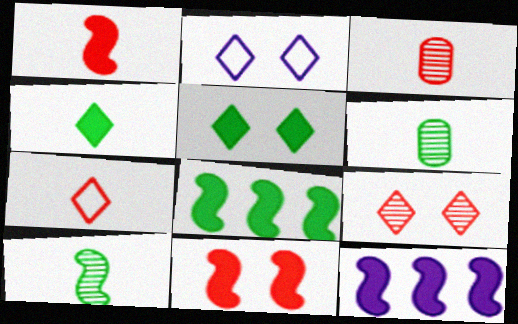[[1, 3, 7], 
[2, 3, 8], 
[2, 5, 9]]